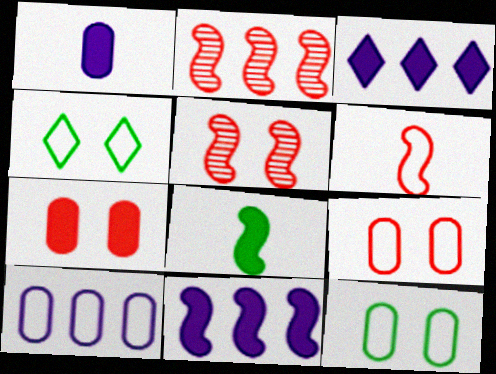[[1, 2, 4], 
[3, 7, 8], 
[4, 6, 10]]